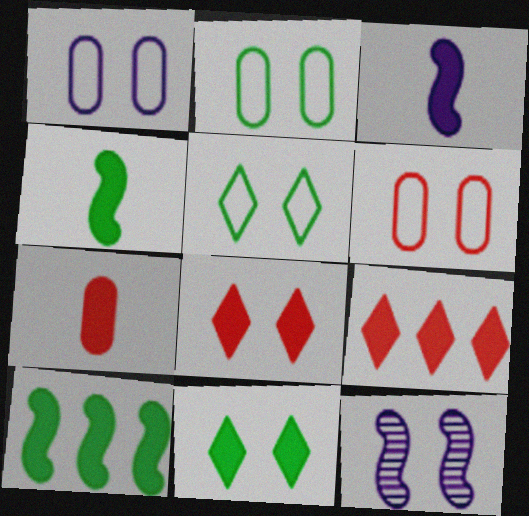[[1, 2, 6], 
[2, 8, 12], 
[6, 11, 12]]